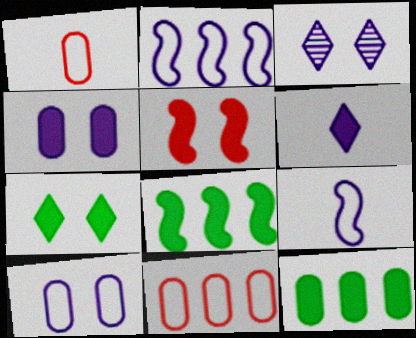[[1, 3, 8], 
[4, 5, 7], 
[5, 6, 12]]